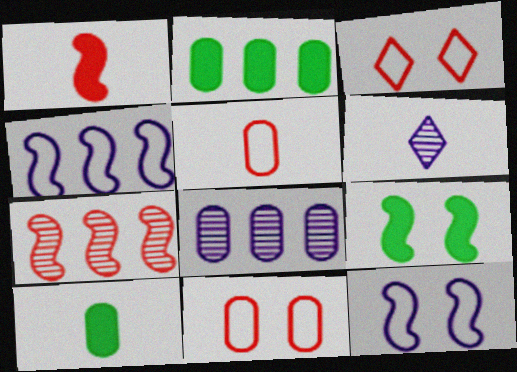[[8, 10, 11]]